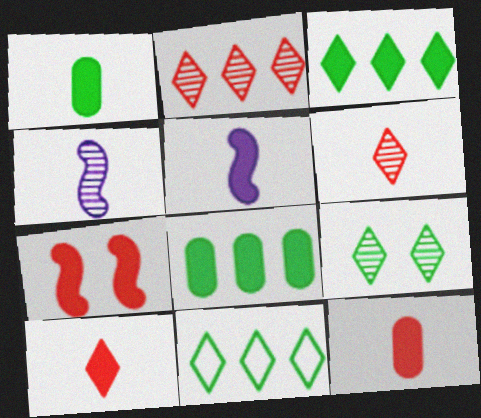[[1, 5, 10]]